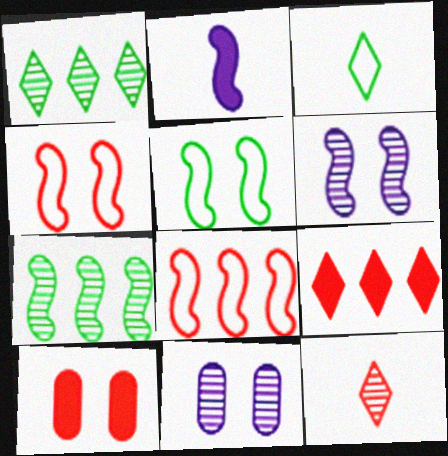[[2, 4, 7], 
[7, 11, 12], 
[8, 10, 12]]